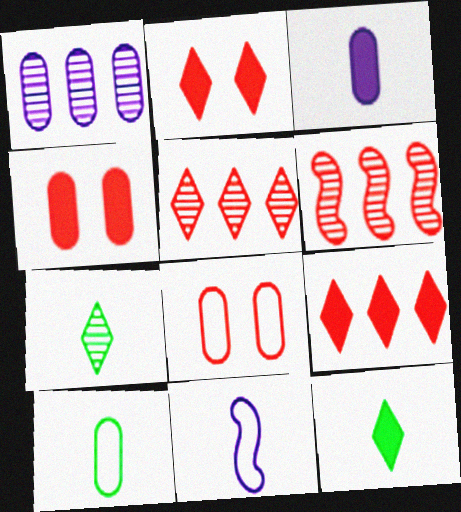[[1, 4, 10]]